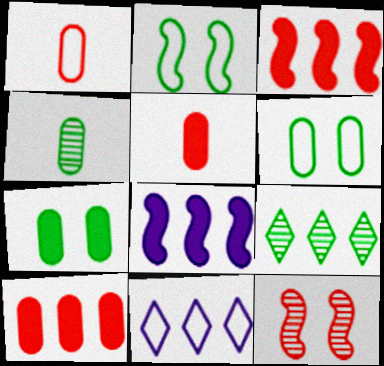[[1, 2, 11]]